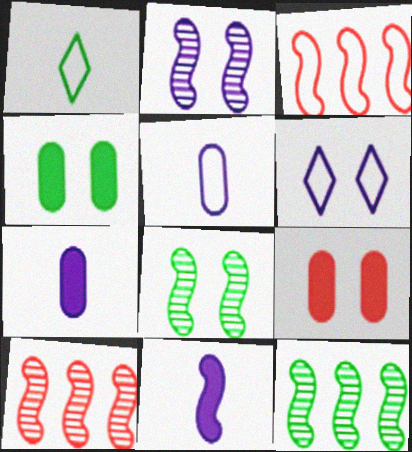[[1, 4, 12], 
[3, 8, 11], 
[6, 8, 9]]